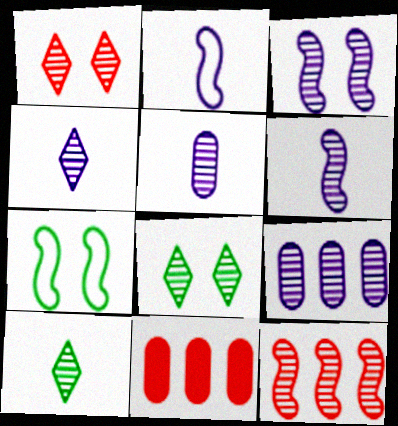[[2, 8, 11], 
[3, 4, 9], 
[4, 5, 6], 
[4, 7, 11], 
[5, 8, 12]]